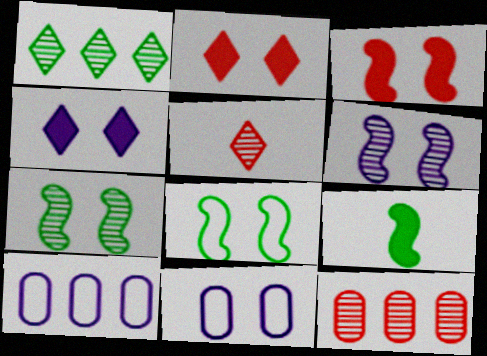[[2, 7, 11], 
[3, 6, 8], 
[4, 6, 11]]